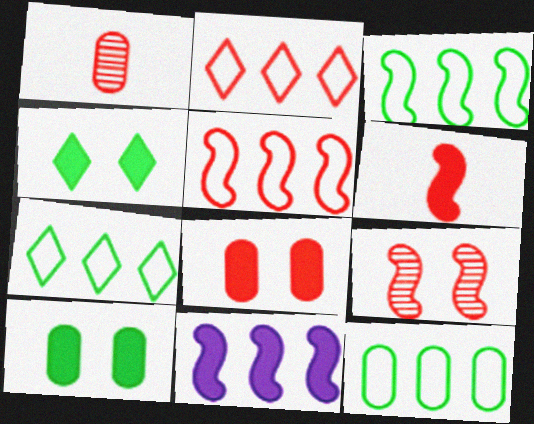[[3, 7, 12], 
[5, 6, 9]]